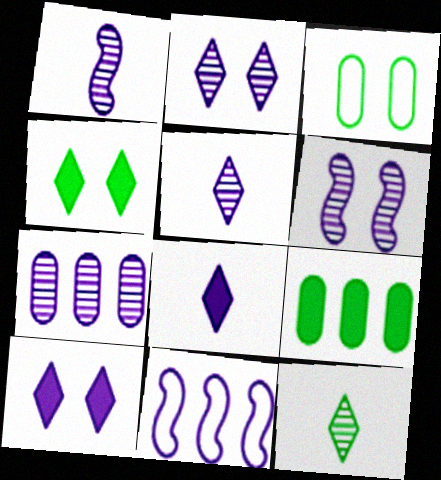[[1, 2, 7], 
[5, 6, 7]]